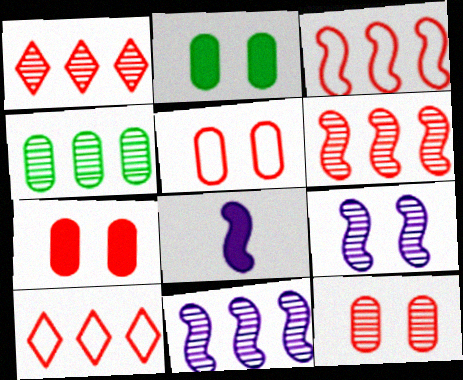[[1, 4, 11], 
[5, 7, 12]]